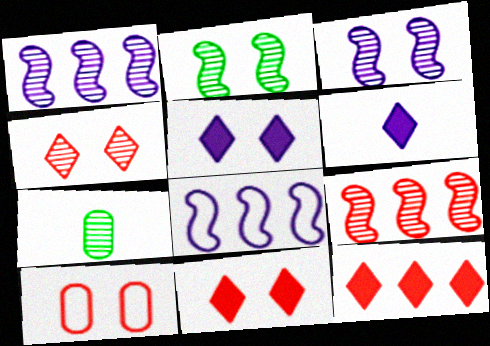[[1, 4, 7], 
[2, 5, 10], 
[7, 8, 11]]